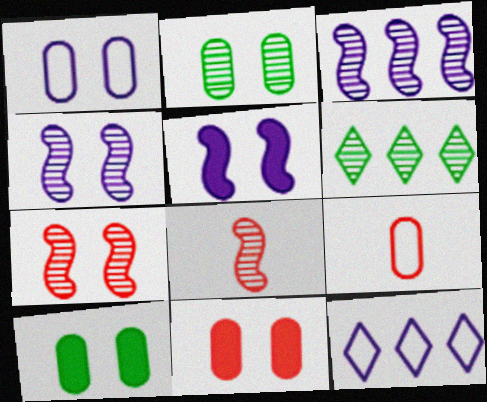[[1, 2, 11], 
[5, 6, 9], 
[8, 10, 12]]